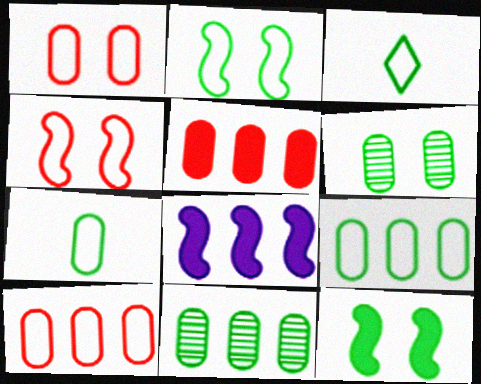[[2, 3, 9], 
[3, 11, 12]]